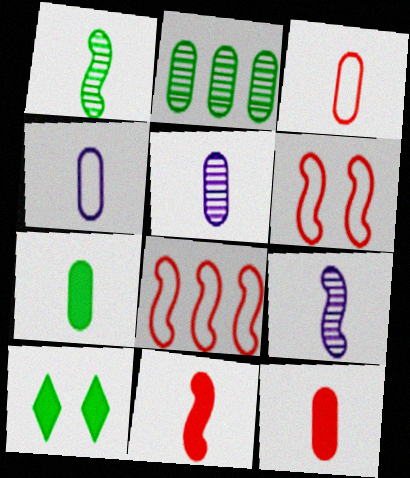[[3, 5, 7], 
[5, 8, 10]]